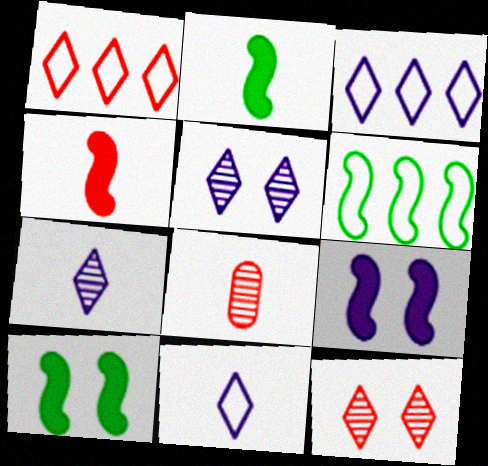[[2, 8, 11], 
[3, 8, 10]]